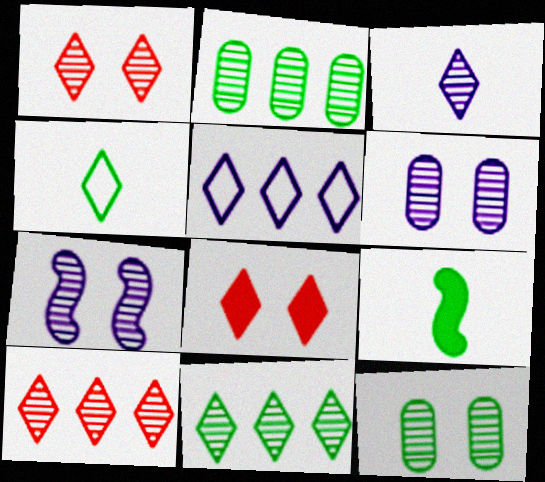[[1, 3, 11], 
[1, 7, 12]]